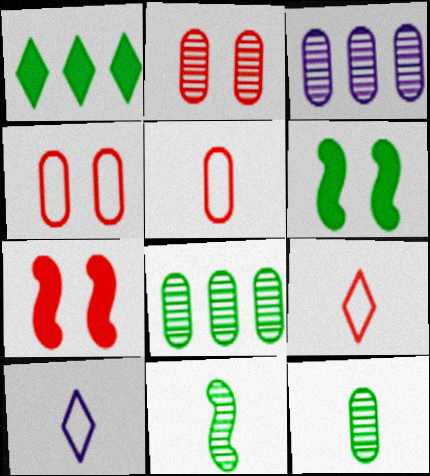[[2, 3, 12], 
[3, 6, 9], 
[7, 8, 10]]